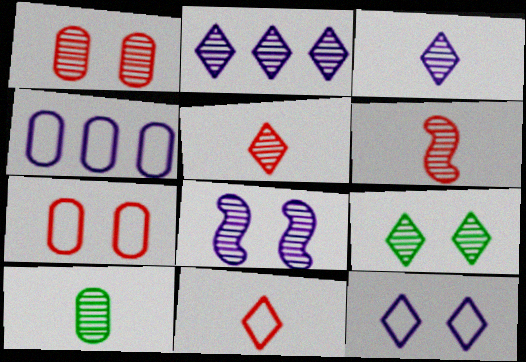[[1, 8, 9], 
[2, 5, 9], 
[3, 6, 10]]